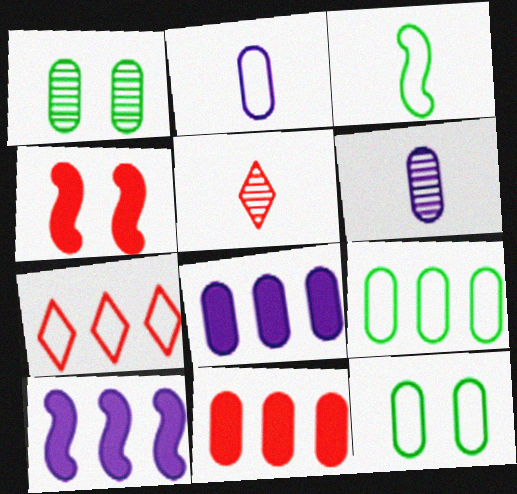[[1, 2, 11], 
[5, 10, 12], 
[6, 11, 12]]